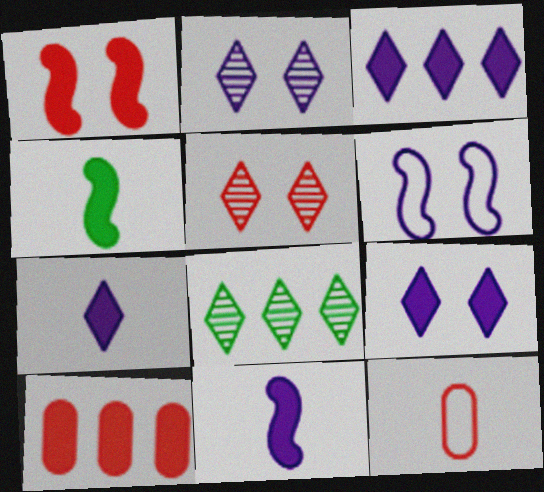[[3, 7, 9], 
[4, 9, 10]]